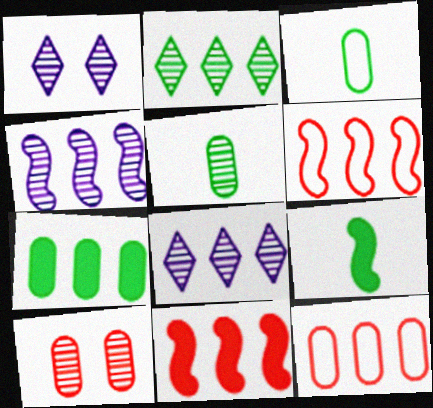[[1, 3, 11], 
[1, 9, 12], 
[6, 7, 8]]